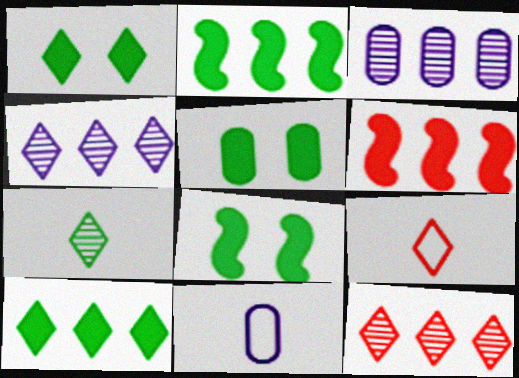[[1, 4, 9], 
[1, 5, 8], 
[3, 8, 9], 
[8, 11, 12]]